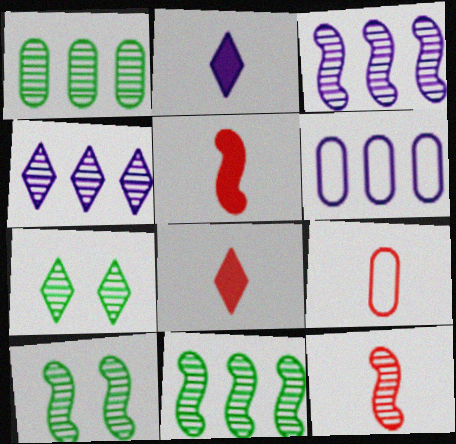[[3, 10, 12], 
[5, 6, 7], 
[6, 8, 10], 
[8, 9, 12]]